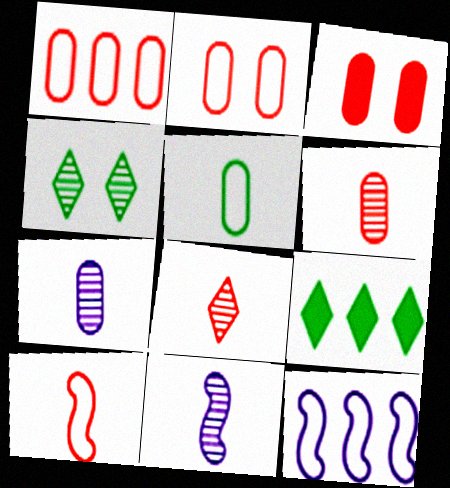[[1, 3, 6], 
[2, 9, 11]]